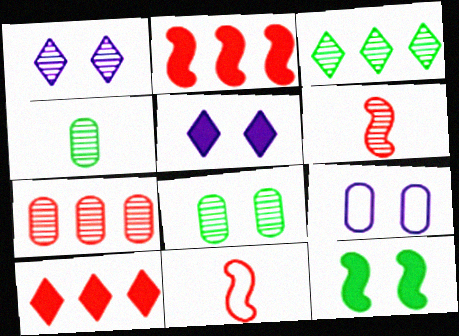[]